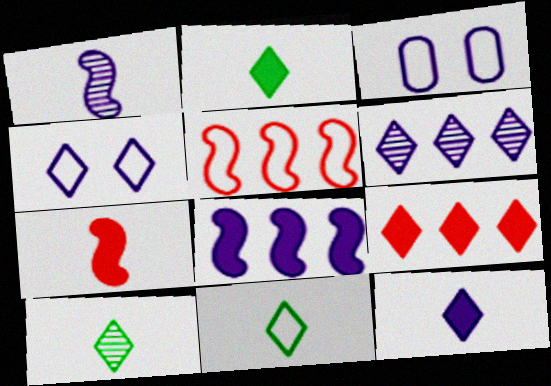[[2, 10, 11], 
[3, 5, 11], 
[4, 6, 12], 
[4, 9, 10]]